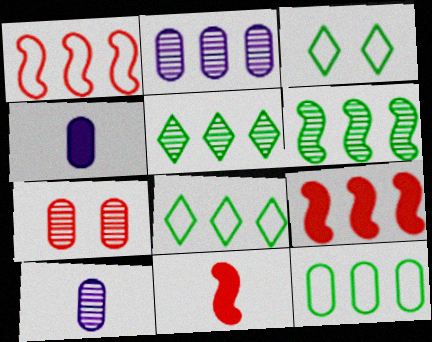[[2, 3, 11], 
[2, 8, 9], 
[3, 9, 10], 
[4, 7, 12]]